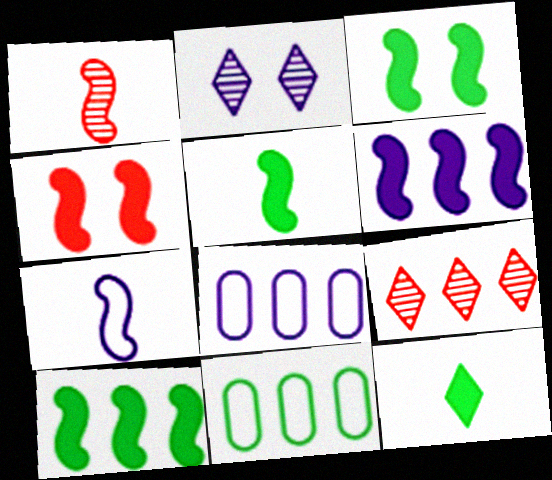[[1, 5, 7], 
[3, 5, 10], 
[4, 5, 6], 
[6, 9, 11], 
[8, 9, 10]]